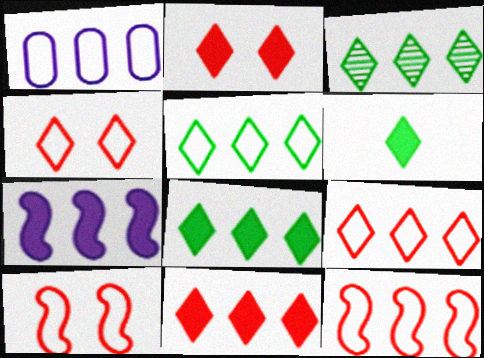[[1, 5, 12], 
[3, 5, 8]]